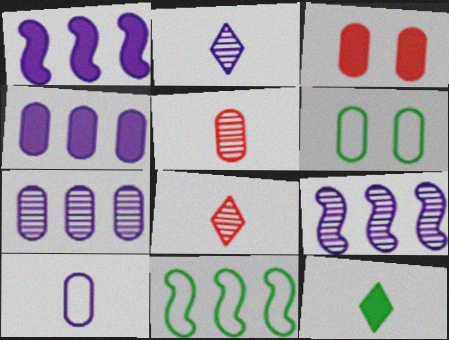[[1, 3, 12], 
[1, 6, 8], 
[2, 3, 11], 
[4, 5, 6]]